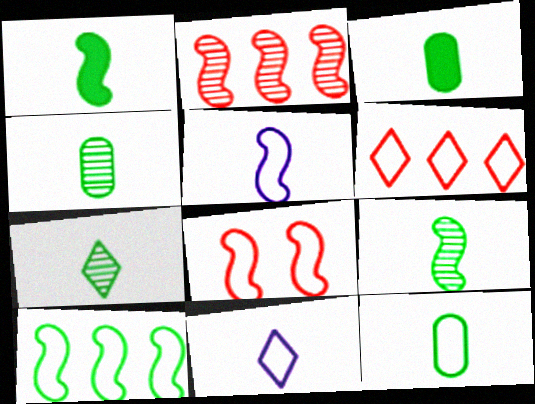[[1, 7, 12], 
[3, 4, 12], 
[4, 7, 9], 
[5, 8, 10]]